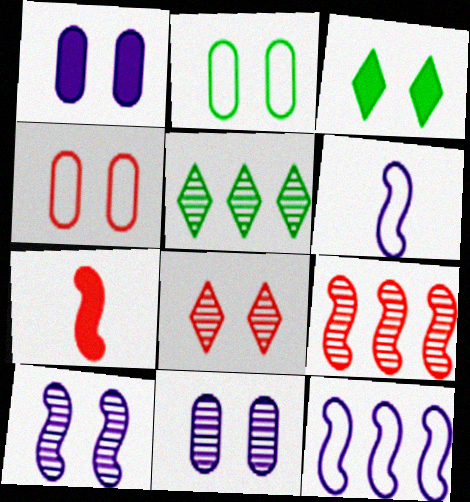[[3, 4, 10]]